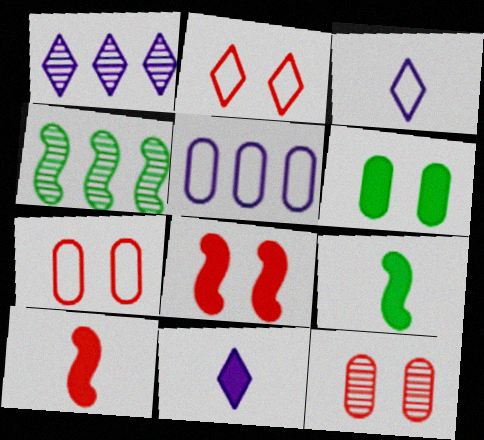[[1, 7, 9], 
[2, 8, 12], 
[4, 7, 11]]